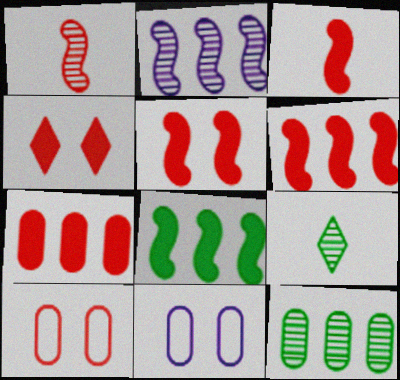[[3, 4, 7], 
[3, 5, 6], 
[6, 9, 11]]